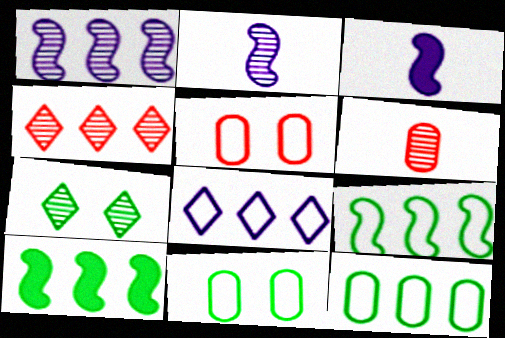[[1, 6, 7], 
[3, 4, 11]]